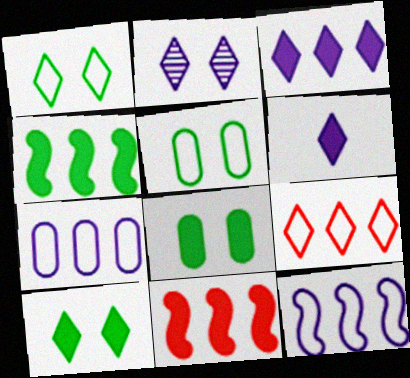[[6, 8, 11]]